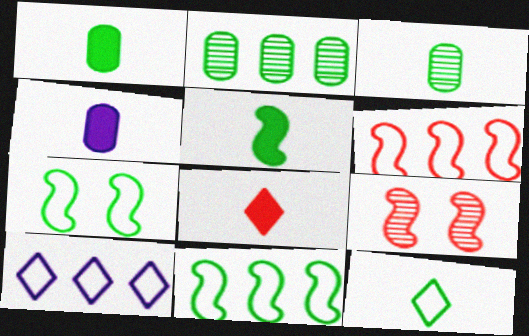[[1, 9, 10], 
[3, 5, 12], 
[4, 5, 8]]